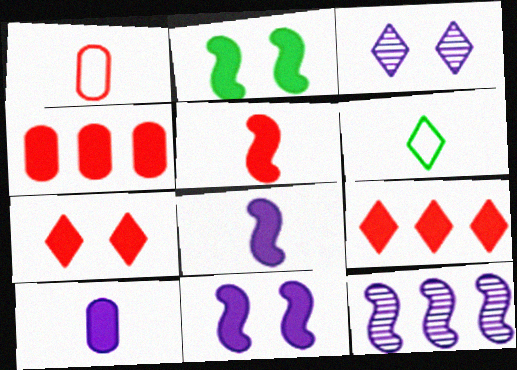[[2, 9, 10], 
[3, 6, 9], 
[4, 5, 7]]